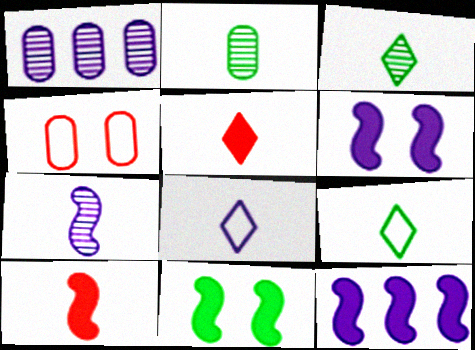[[1, 6, 8], 
[2, 8, 10], 
[3, 4, 12], 
[3, 5, 8], 
[10, 11, 12]]